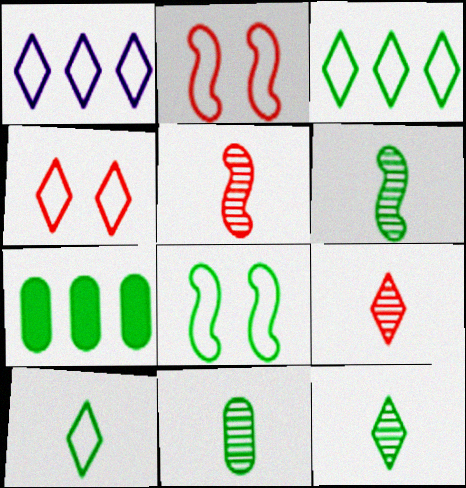[[1, 4, 10], 
[6, 11, 12], 
[7, 8, 12]]